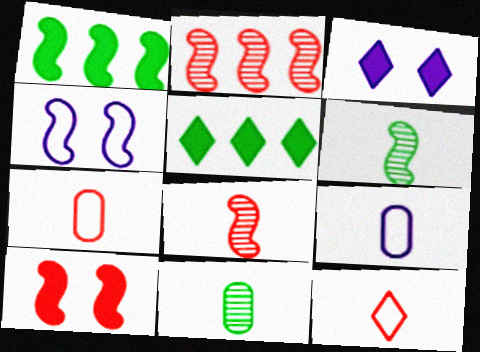[[1, 4, 8]]